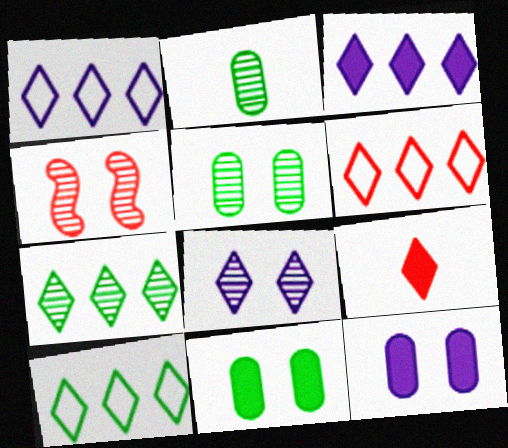[[1, 6, 10], 
[3, 6, 7], 
[4, 5, 8], 
[8, 9, 10]]